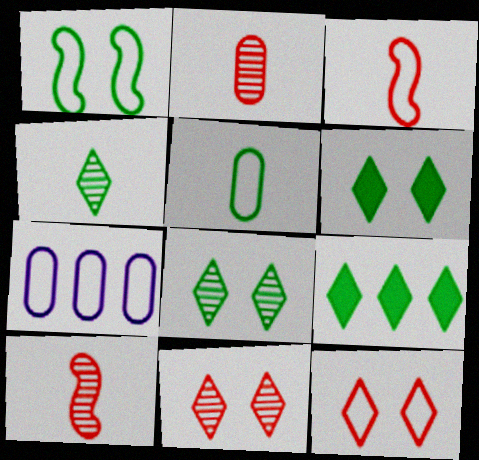[[6, 7, 10]]